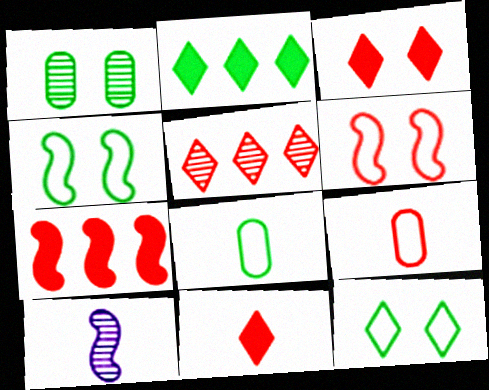[[1, 5, 10], 
[4, 7, 10], 
[8, 10, 11]]